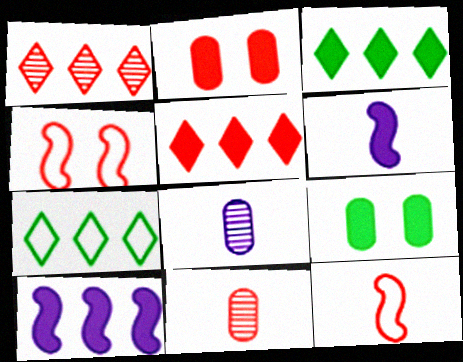[[1, 2, 12], 
[2, 3, 6], 
[3, 4, 8], 
[4, 5, 11], 
[5, 6, 9]]